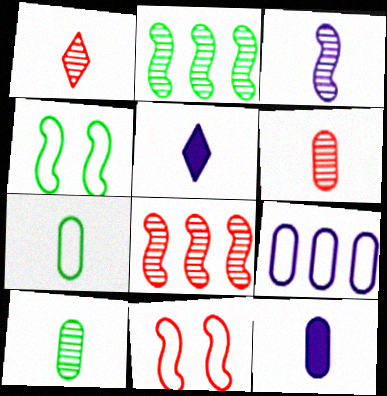[[1, 3, 10], 
[6, 7, 12]]